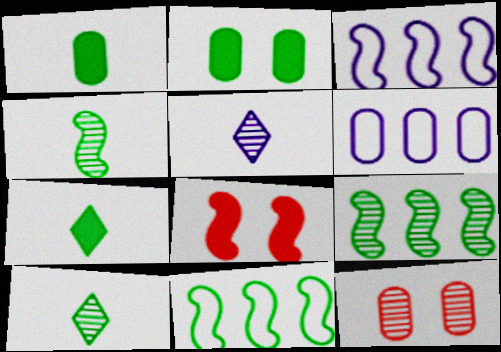[[1, 6, 12], 
[2, 10, 11], 
[3, 4, 8], 
[3, 7, 12], 
[5, 9, 12], 
[6, 8, 10]]